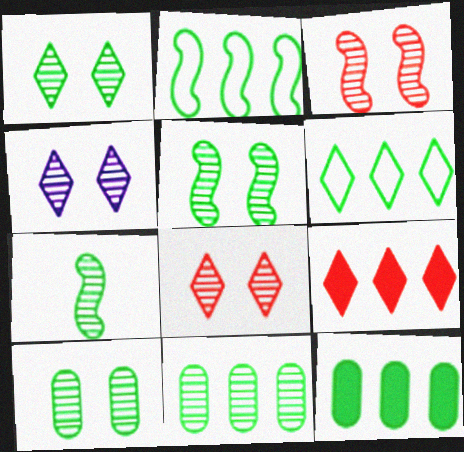[[1, 4, 8], 
[1, 5, 10], 
[1, 7, 11], 
[3, 4, 10]]